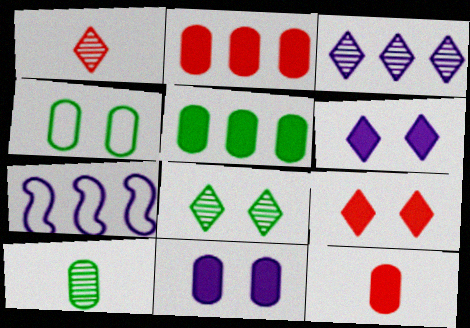[[1, 3, 8], 
[4, 5, 10], 
[5, 11, 12], 
[7, 8, 12], 
[7, 9, 10]]